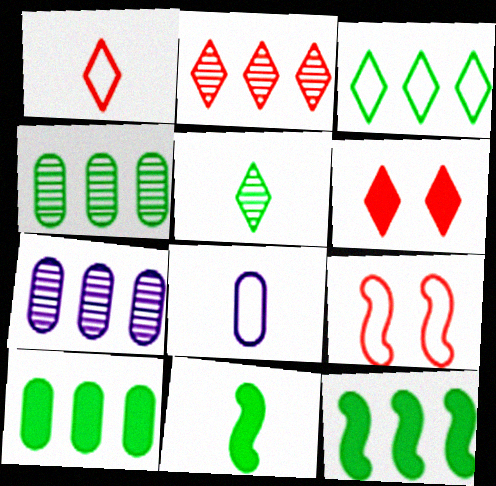[[1, 2, 6], 
[3, 4, 12], 
[3, 8, 9]]